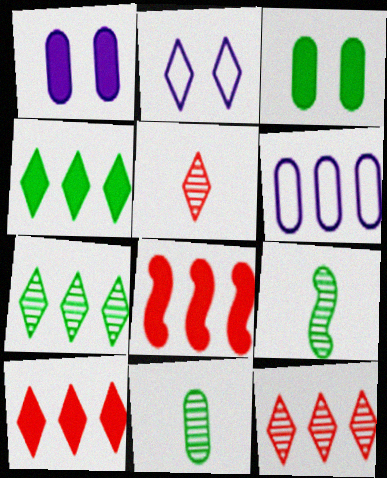[[2, 4, 5], 
[2, 8, 11], 
[6, 7, 8]]